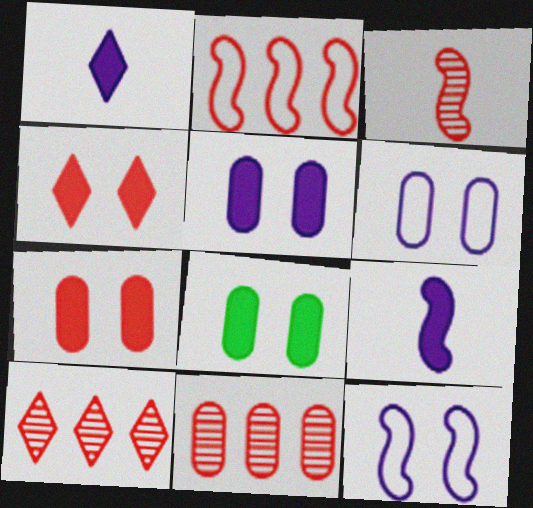[[5, 7, 8]]